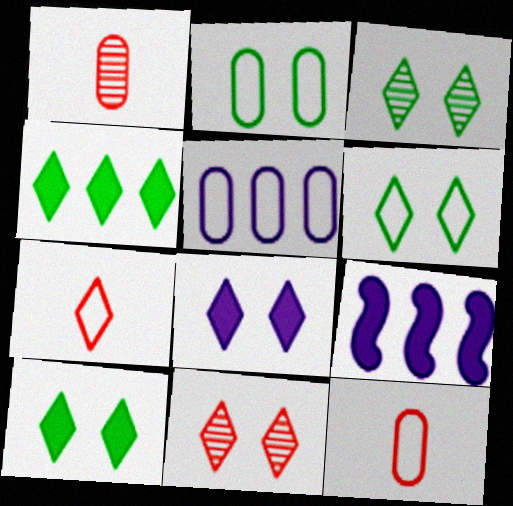[[1, 6, 9], 
[2, 5, 12], 
[3, 6, 10], 
[3, 9, 12], 
[6, 8, 11]]